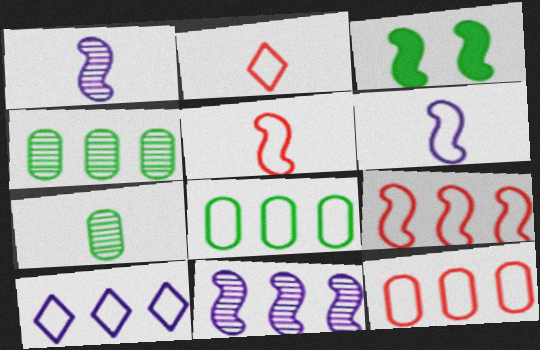[[1, 3, 9], 
[3, 5, 11], 
[8, 9, 10]]